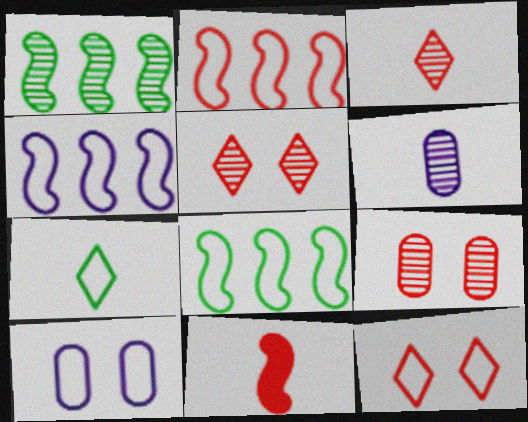[[1, 5, 6], 
[2, 4, 8], 
[2, 7, 10], 
[6, 7, 11]]